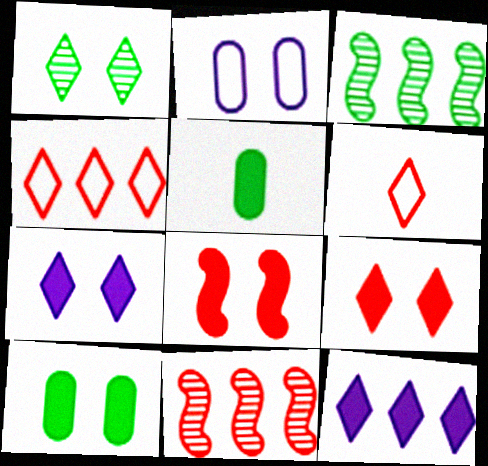[[1, 2, 8], 
[1, 6, 12], 
[5, 8, 12], 
[7, 8, 10]]